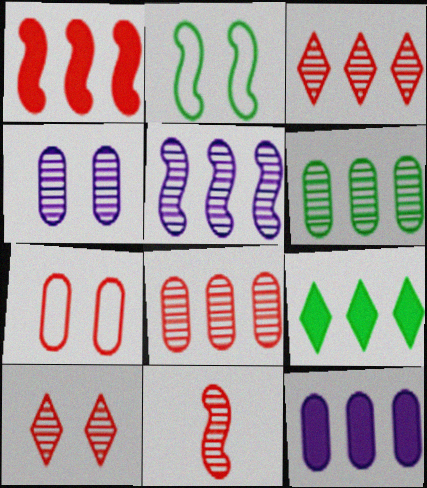[[1, 9, 12], 
[3, 5, 6], 
[8, 10, 11]]